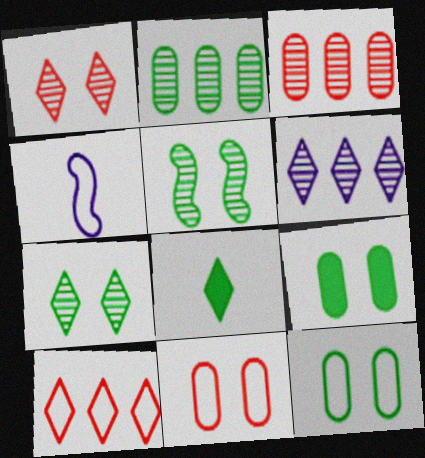[[4, 10, 12]]